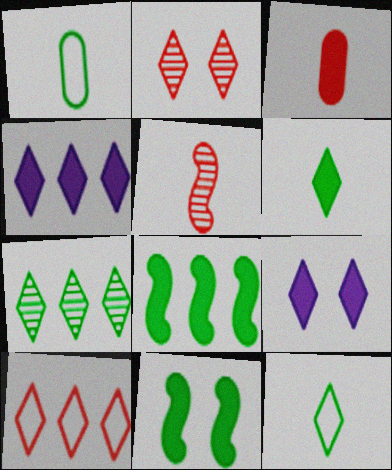[[1, 7, 11], 
[2, 4, 12], 
[3, 4, 11], 
[3, 8, 9], 
[4, 7, 10]]